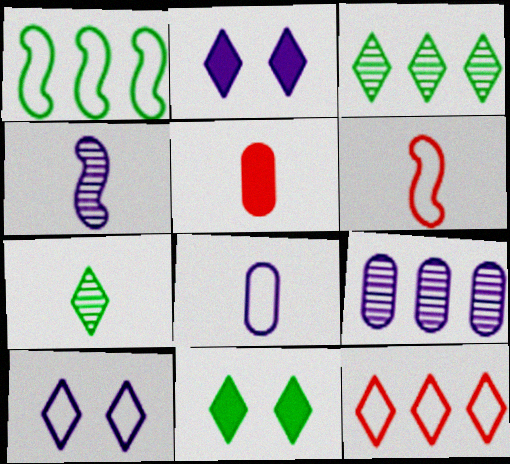[[2, 7, 12], 
[6, 9, 11]]